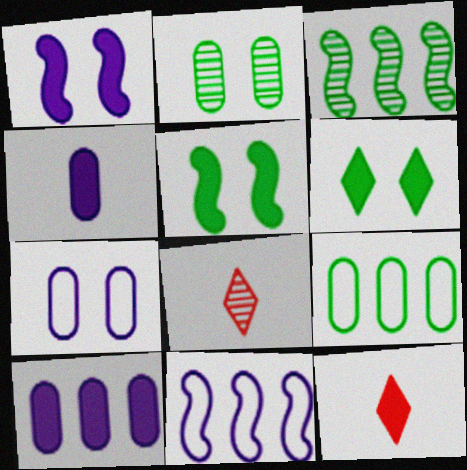[[1, 8, 9], 
[2, 11, 12], 
[3, 7, 12], 
[5, 10, 12]]